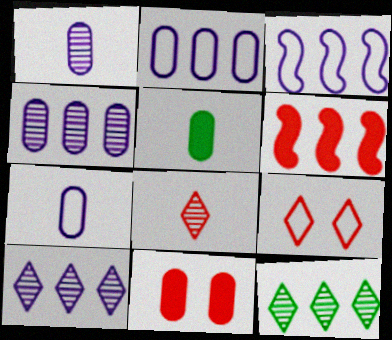[[2, 6, 12]]